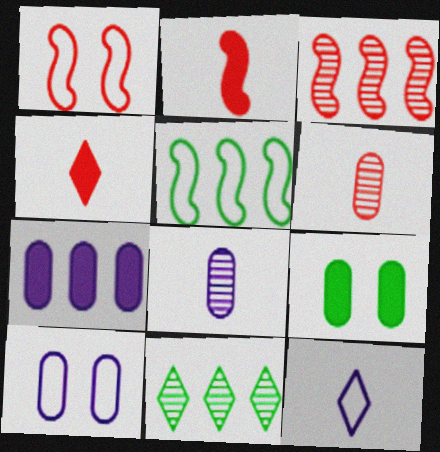[[1, 2, 3], 
[2, 10, 11], 
[3, 9, 12], 
[7, 8, 10]]